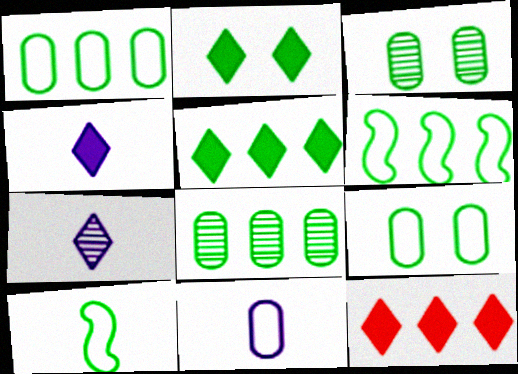[[2, 4, 12], 
[2, 8, 10], 
[3, 5, 10], 
[5, 6, 8]]